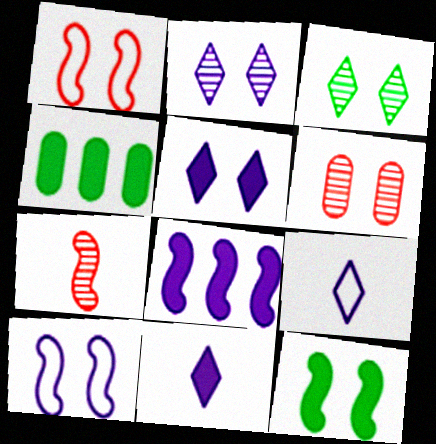[]